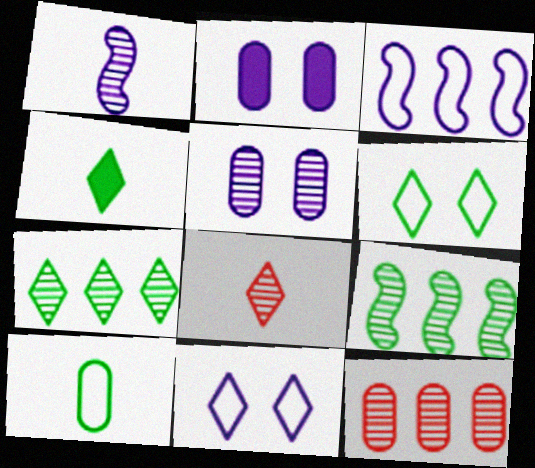[[2, 10, 12], 
[4, 6, 7], 
[5, 8, 9]]